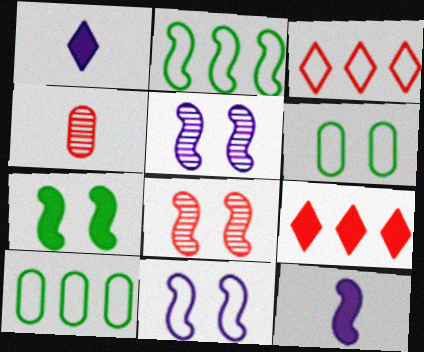[[1, 8, 10], 
[2, 8, 12], 
[7, 8, 11]]